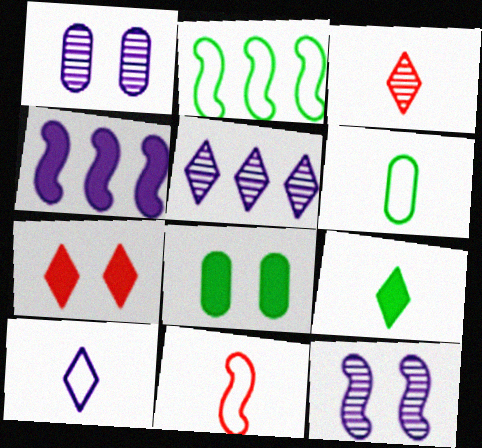[[1, 4, 10], 
[3, 9, 10], 
[5, 8, 11], 
[6, 10, 11]]